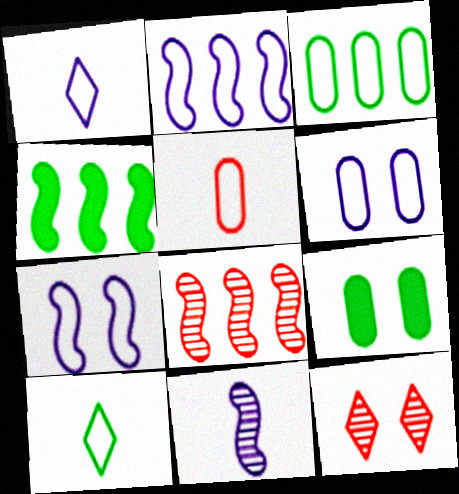[[1, 2, 6], 
[1, 8, 9], 
[2, 4, 8], 
[3, 5, 6], 
[7, 9, 12]]